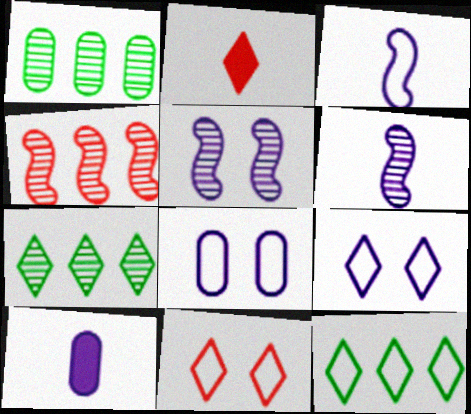[[2, 7, 9]]